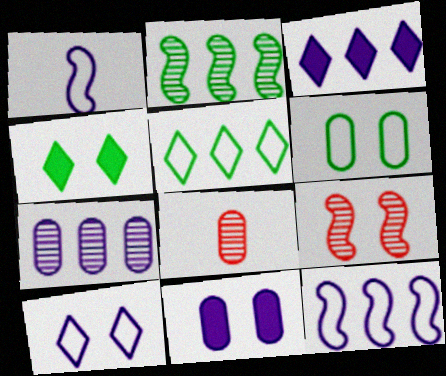[[3, 7, 12], 
[4, 8, 12]]